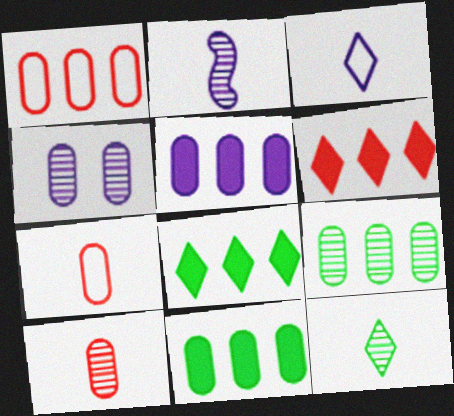[[1, 5, 9], 
[2, 10, 12], 
[4, 7, 11], 
[4, 9, 10]]